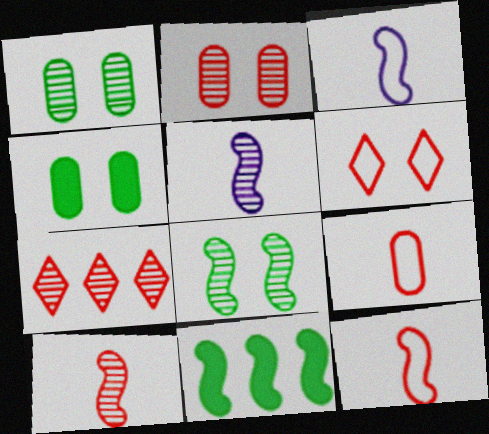[[1, 5, 7], 
[2, 7, 10], 
[3, 4, 7]]